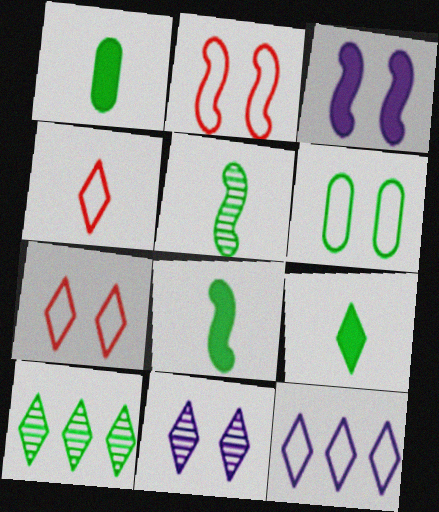[[1, 8, 9], 
[6, 8, 10]]